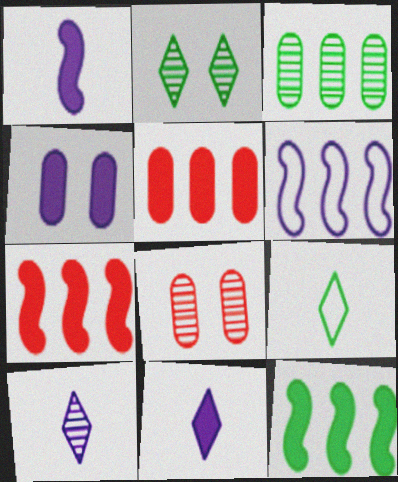[[4, 6, 10]]